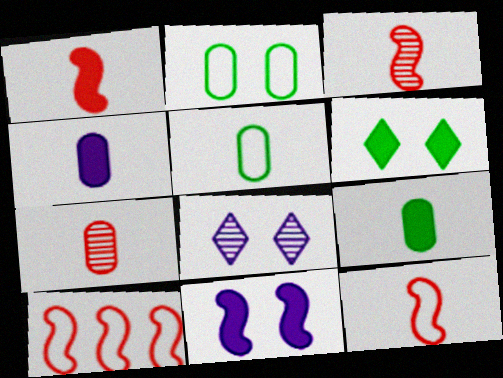[[1, 3, 12], 
[4, 5, 7], 
[8, 9, 10]]